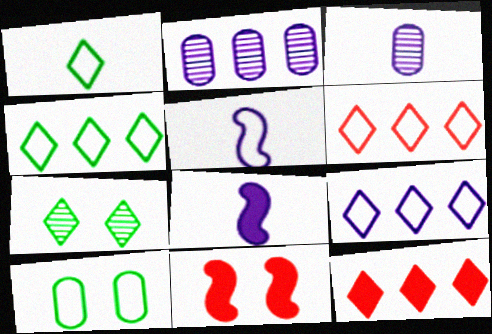[[1, 2, 11], 
[3, 4, 11], 
[4, 6, 9], 
[5, 6, 10]]